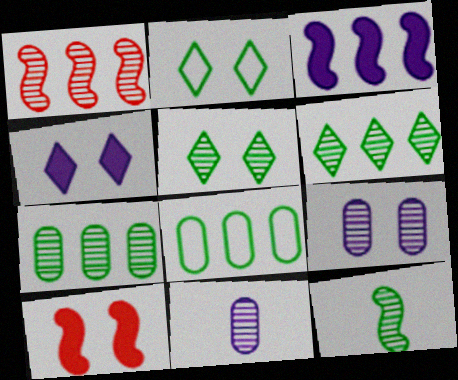[[1, 5, 11], 
[2, 9, 10], 
[5, 7, 12]]